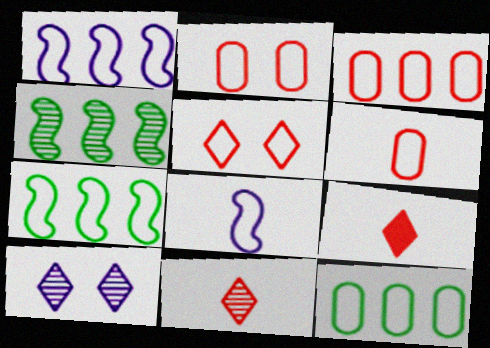[[2, 3, 6], 
[5, 8, 12]]